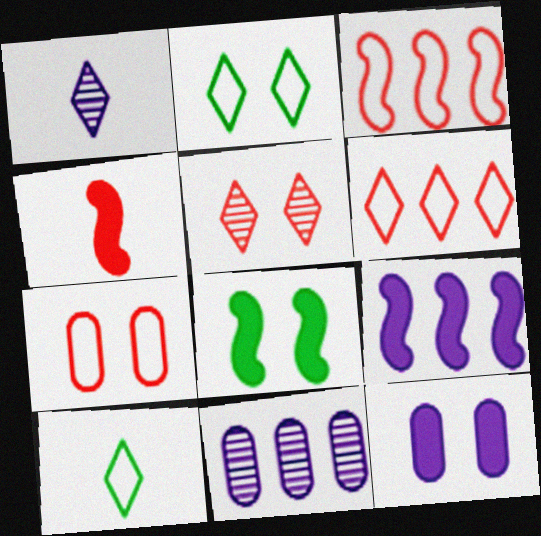[[2, 4, 11], 
[4, 8, 9]]